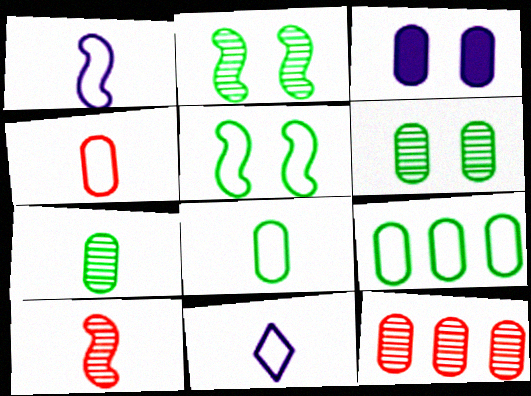[[3, 8, 12]]